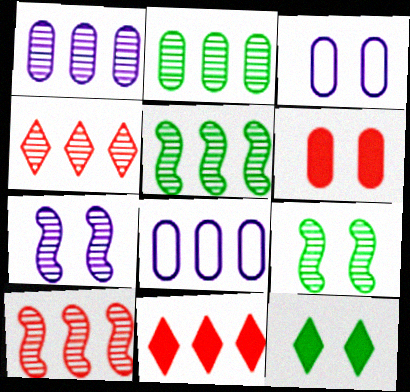[[1, 4, 5], 
[5, 8, 11]]